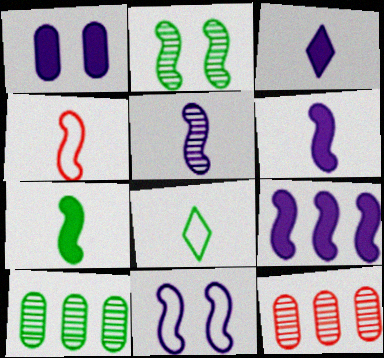[[1, 3, 9], 
[2, 4, 9], 
[4, 5, 7], 
[5, 9, 11]]